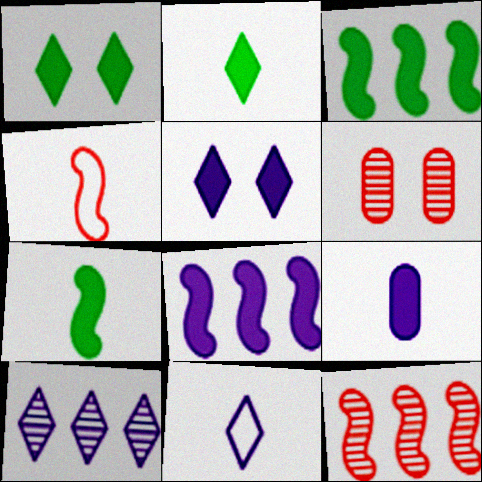[[3, 6, 11], 
[5, 8, 9], 
[5, 10, 11]]